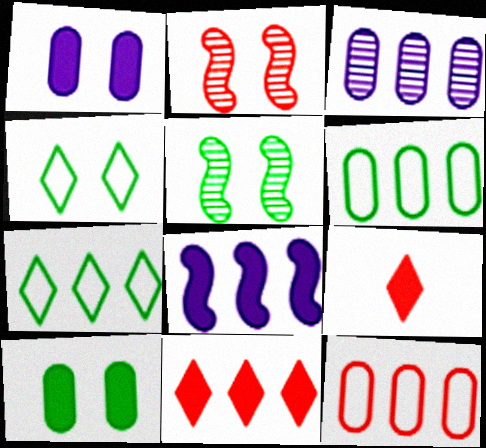[[1, 2, 4], 
[2, 9, 12], 
[4, 5, 10], 
[8, 9, 10]]